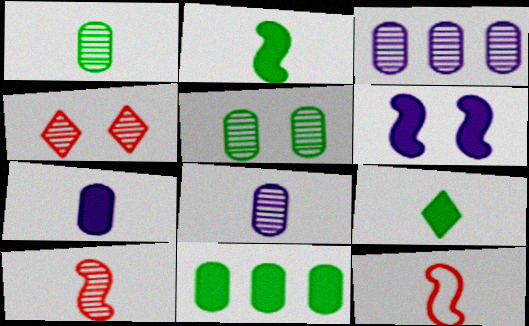[[8, 9, 12]]